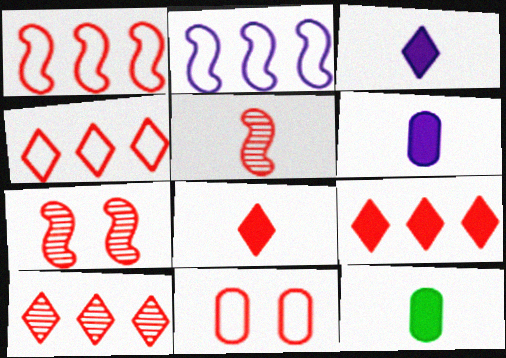[[4, 9, 10], 
[5, 9, 11]]